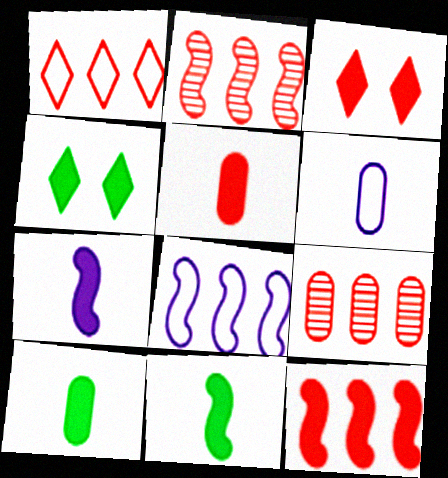[[1, 9, 12], 
[2, 4, 6], 
[3, 5, 12]]